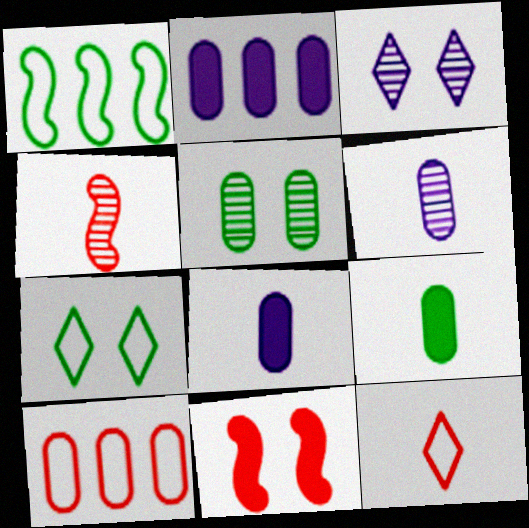[[2, 4, 7], 
[5, 8, 10]]